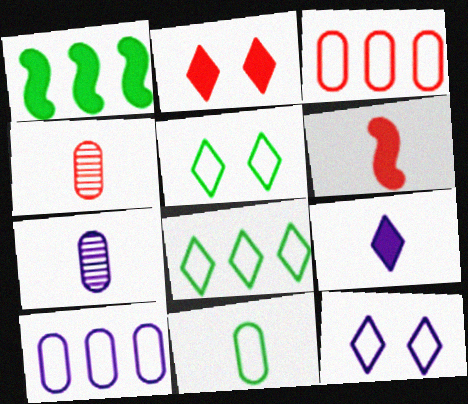[[1, 4, 12]]